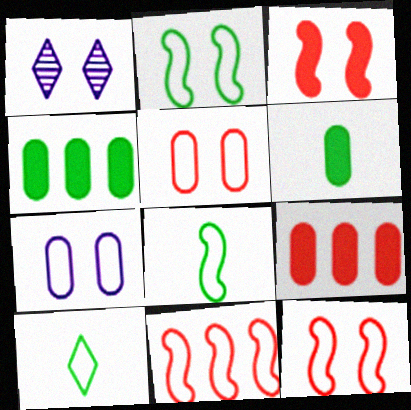[[1, 6, 11], 
[1, 8, 9], 
[7, 10, 11]]